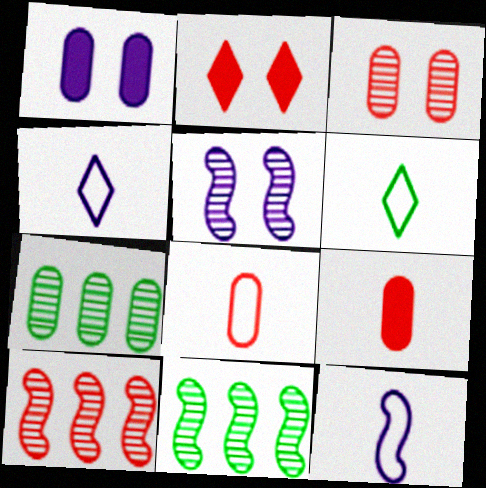[[1, 6, 10], 
[1, 7, 8], 
[2, 7, 12], 
[2, 8, 10], 
[6, 8, 12]]